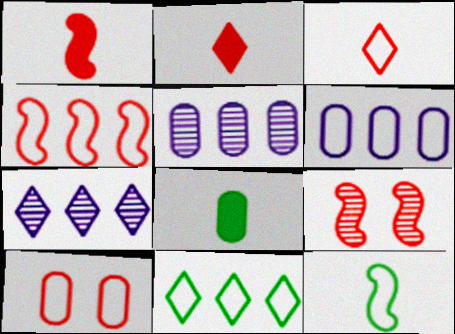[[1, 4, 9], 
[3, 4, 10], 
[4, 6, 11], 
[5, 8, 10]]